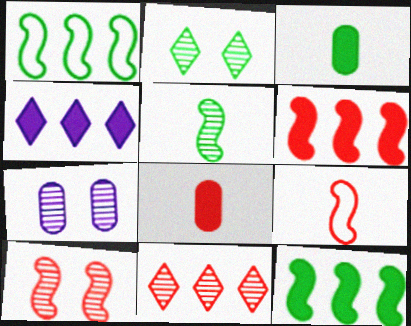[[1, 2, 3], 
[2, 7, 10], 
[5, 7, 11], 
[6, 9, 10]]